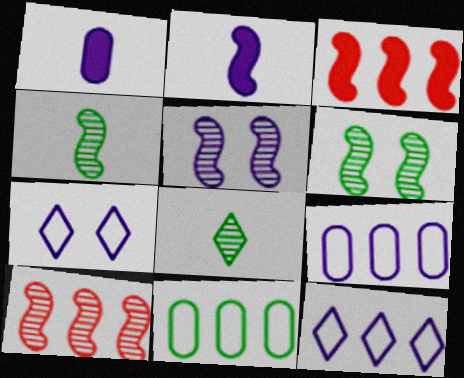[[1, 5, 12], 
[4, 5, 10]]